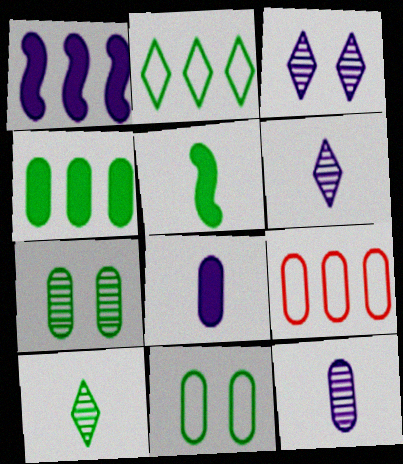[[2, 5, 7], 
[3, 5, 9], 
[7, 8, 9]]